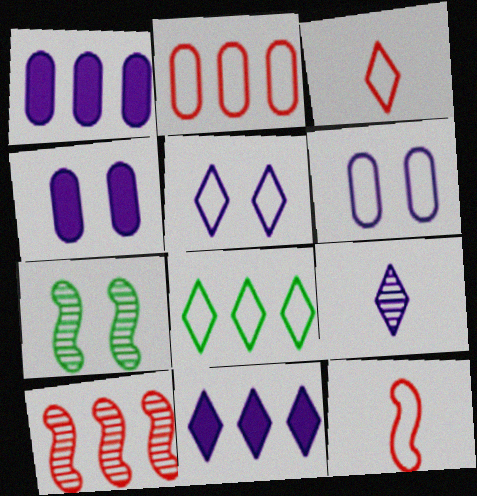[[1, 3, 7], 
[1, 8, 10], 
[3, 5, 8], 
[5, 9, 11], 
[6, 8, 12]]